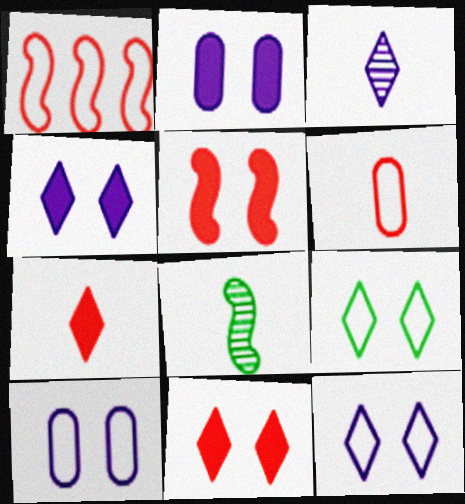[]